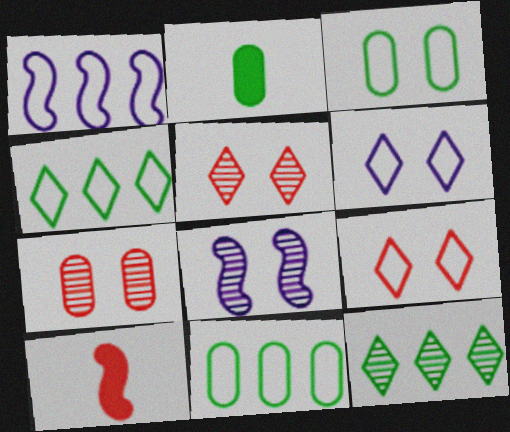[[1, 2, 5]]